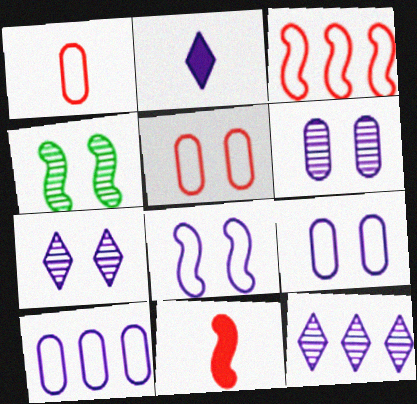[]